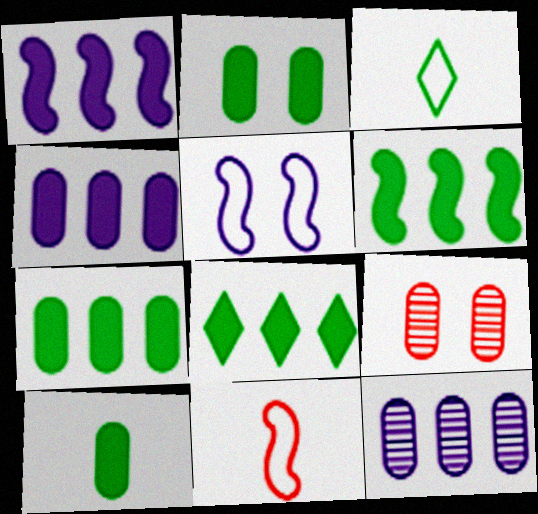[[1, 3, 9], 
[2, 7, 10], 
[6, 7, 8]]